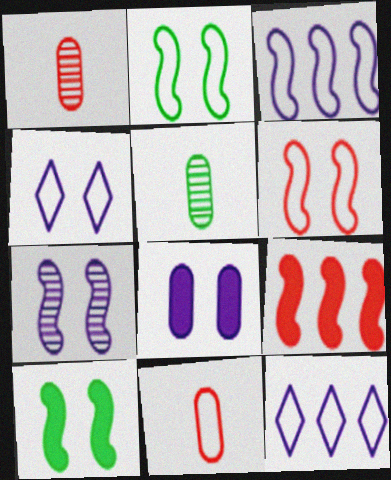[[1, 10, 12], 
[2, 11, 12], 
[4, 5, 9], 
[4, 7, 8], 
[6, 7, 10]]